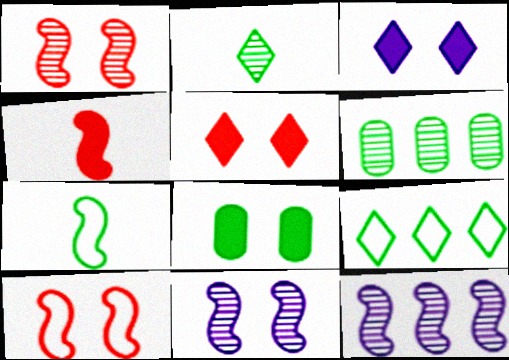[]